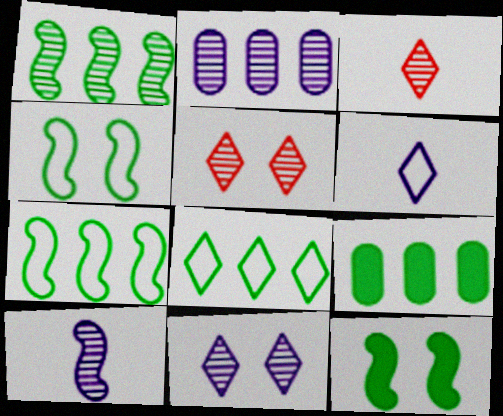[[1, 8, 9], 
[2, 10, 11]]